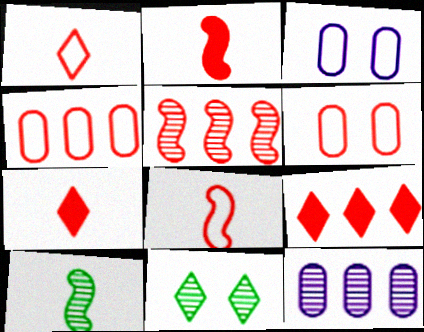[[3, 9, 10], 
[4, 5, 9], 
[5, 6, 7]]